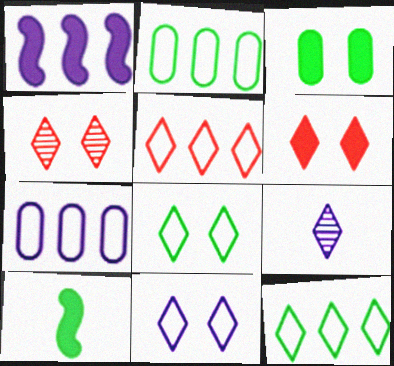[[4, 7, 10], 
[6, 9, 12]]